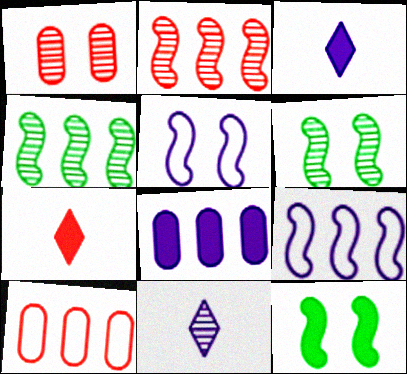[[1, 4, 11], 
[3, 6, 10], 
[5, 8, 11], 
[7, 8, 12], 
[10, 11, 12]]